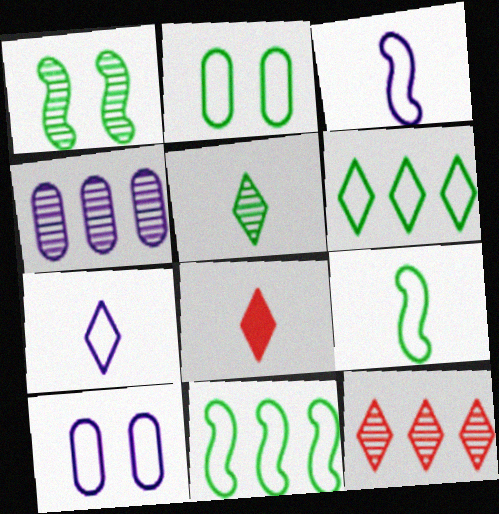[[2, 6, 9], 
[5, 7, 8]]